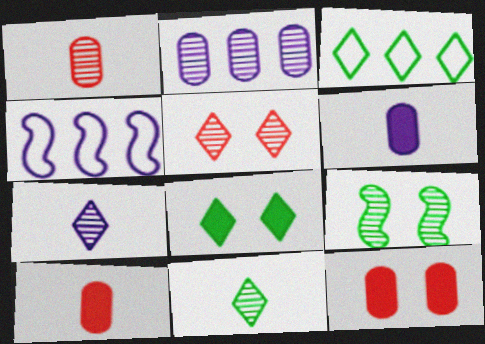[[1, 4, 8], 
[3, 8, 11], 
[4, 11, 12]]